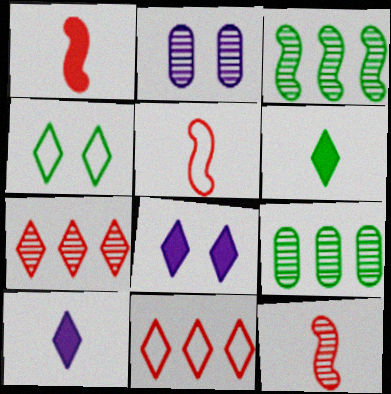[[1, 5, 12], 
[4, 7, 10], 
[5, 8, 9]]